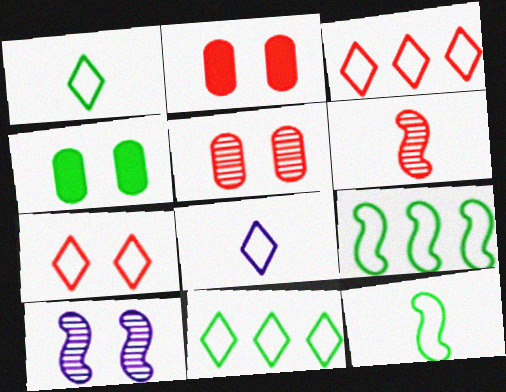[[2, 3, 6], 
[4, 7, 10], 
[7, 8, 11]]